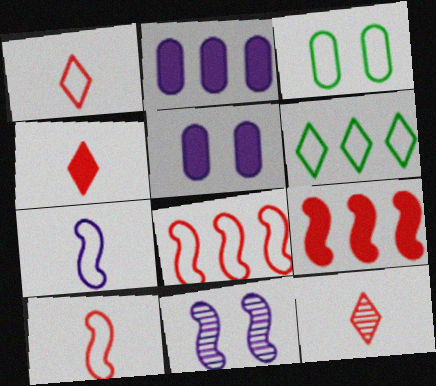[[1, 4, 12]]